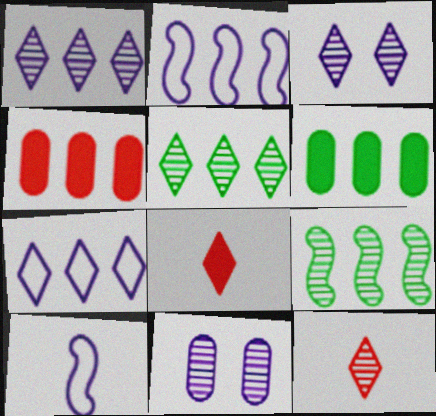[[2, 4, 5], 
[3, 5, 12], 
[4, 7, 9], 
[9, 11, 12]]